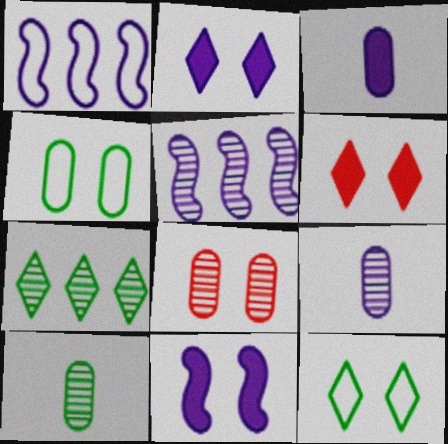[[1, 2, 9], 
[1, 6, 10], 
[8, 11, 12]]